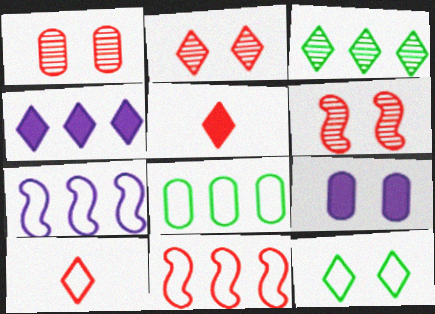[[1, 2, 6], 
[1, 5, 11], 
[6, 9, 12]]